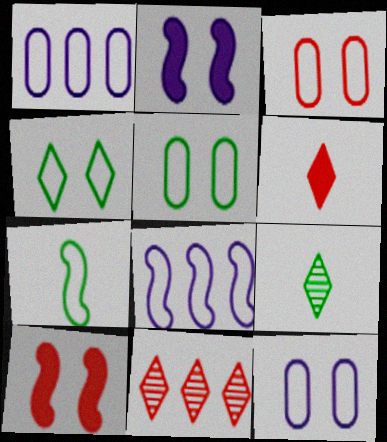[[1, 9, 10], 
[3, 5, 12]]